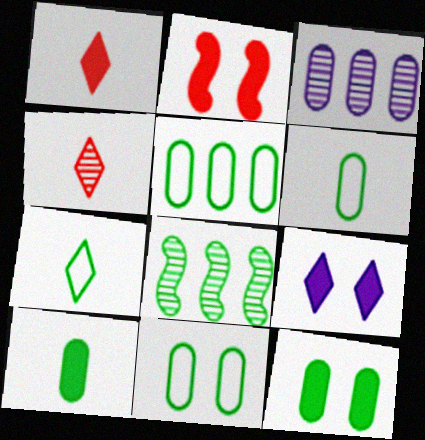[[2, 3, 7], 
[2, 9, 12], 
[5, 6, 11], 
[7, 8, 12]]